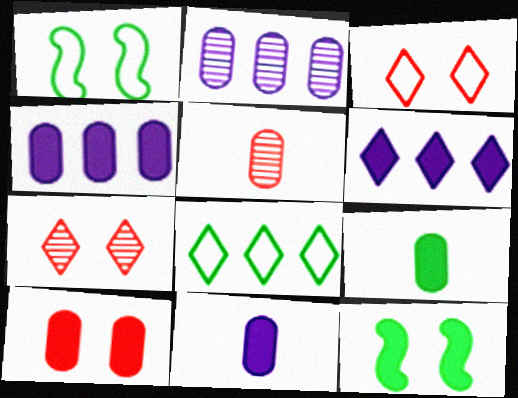[[1, 5, 6], 
[4, 9, 10]]